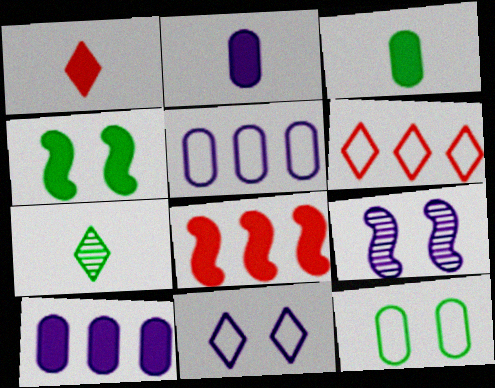[[1, 4, 10], 
[3, 6, 9]]